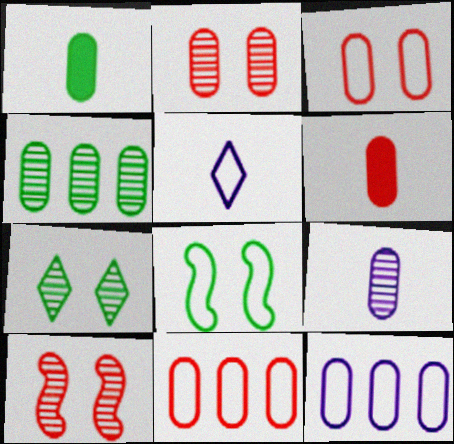[[1, 2, 12], 
[2, 4, 9], 
[2, 6, 11], 
[5, 8, 11]]